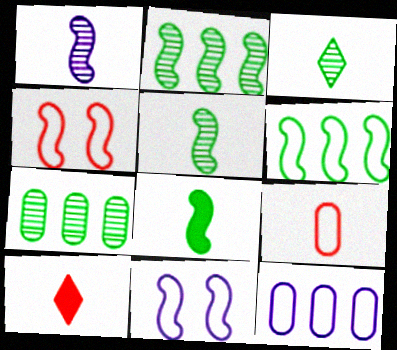[[7, 10, 11]]